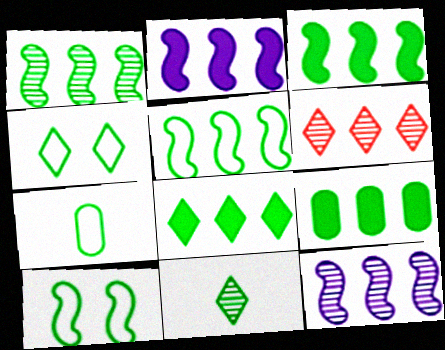[[1, 3, 5], 
[3, 8, 9], 
[4, 5, 7], 
[4, 8, 11], 
[9, 10, 11]]